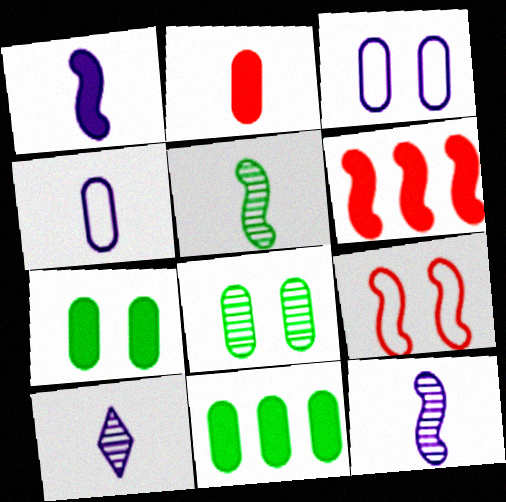[[1, 4, 10], 
[9, 10, 11]]